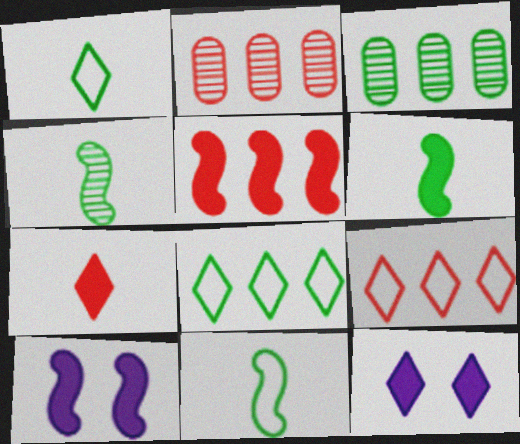[[1, 2, 10], 
[2, 5, 9], 
[2, 11, 12], 
[4, 6, 11], 
[5, 6, 10]]